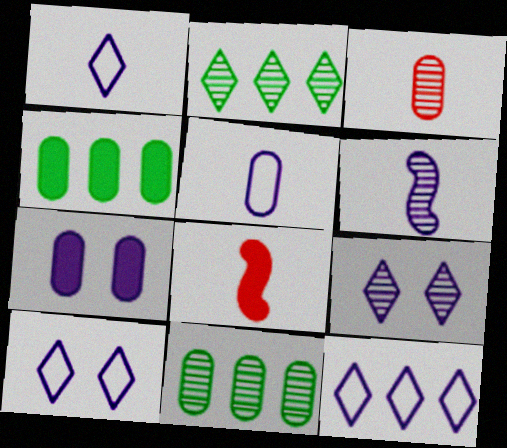[[1, 10, 12], 
[6, 7, 12], 
[8, 10, 11]]